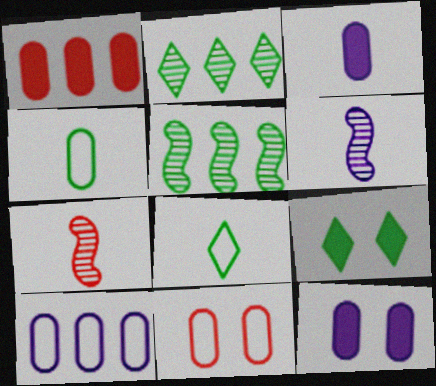[[2, 8, 9], 
[3, 7, 8], 
[4, 5, 9], 
[4, 10, 11], 
[7, 9, 10]]